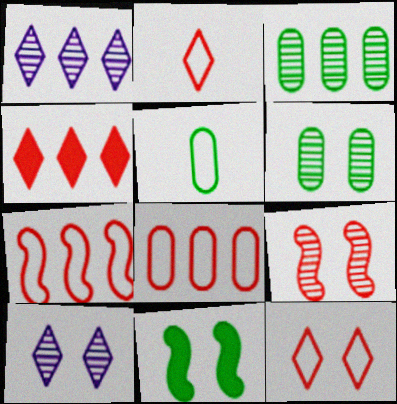[[6, 9, 10]]